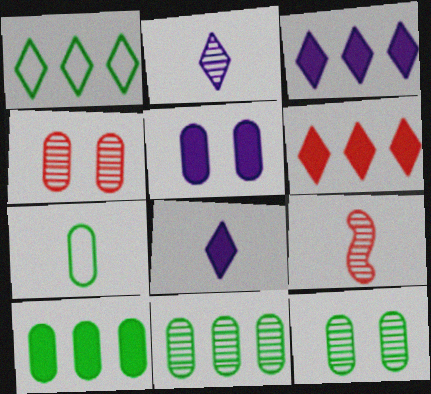[[1, 5, 9], 
[7, 8, 9], 
[7, 10, 12]]